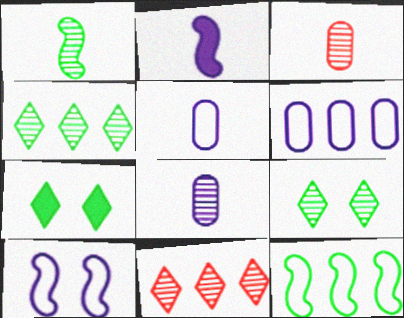[]